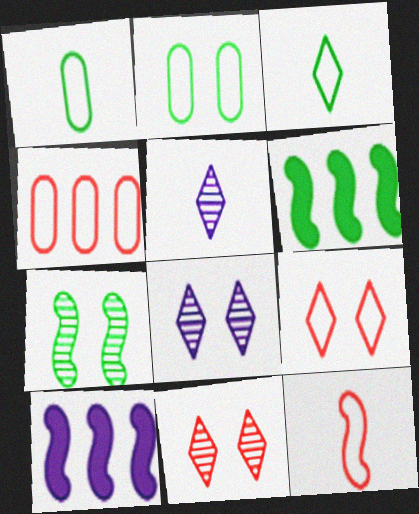[[1, 10, 11], 
[4, 9, 12], 
[7, 10, 12]]